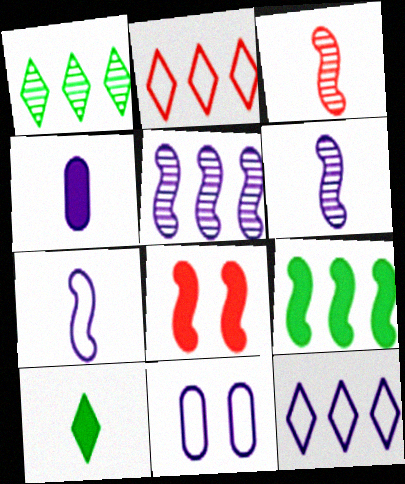[[7, 11, 12]]